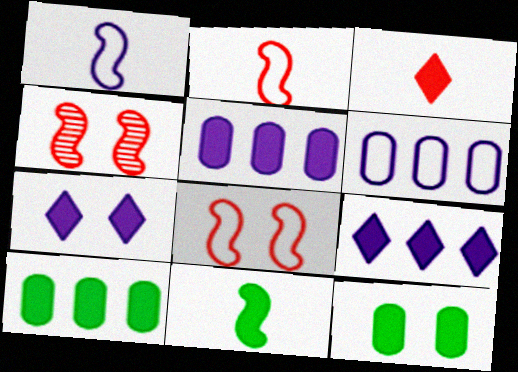[]